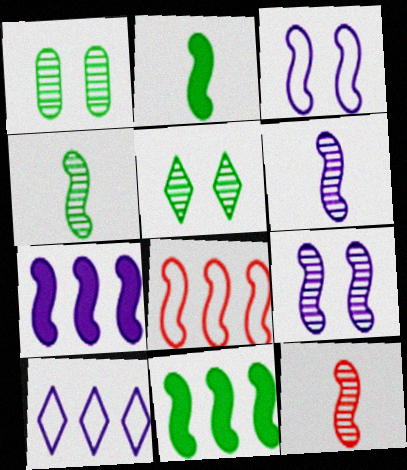[[2, 8, 9], 
[3, 6, 7], 
[3, 11, 12], 
[4, 6, 12]]